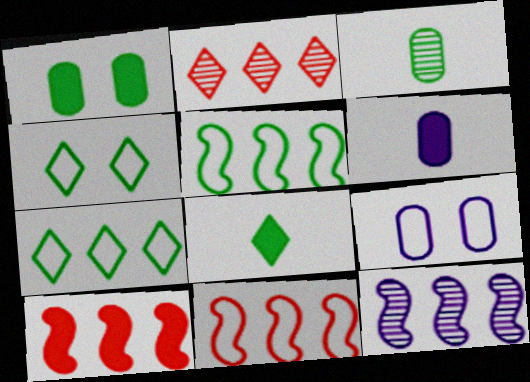[[5, 10, 12]]